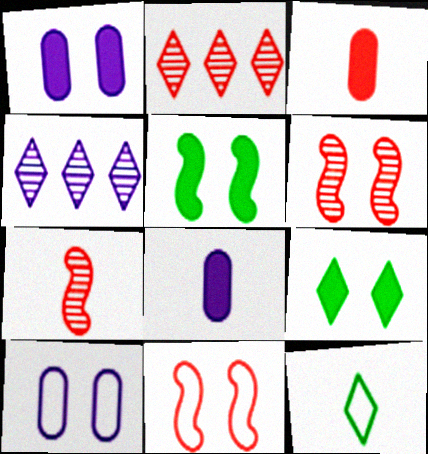[[2, 3, 11], 
[6, 9, 10], 
[7, 8, 12]]